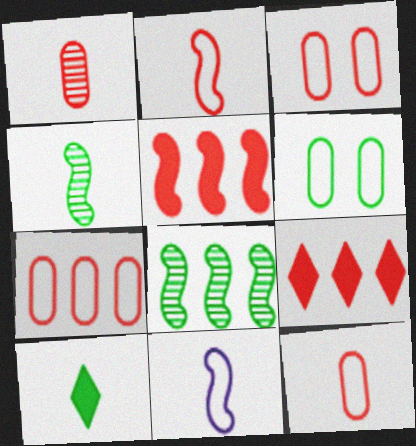[[1, 10, 11], 
[3, 7, 12], 
[6, 8, 10]]